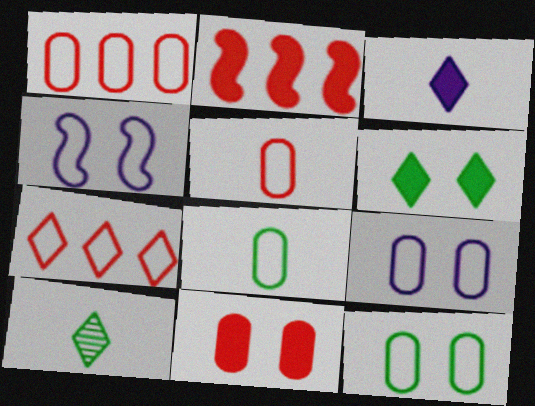[[1, 8, 9], 
[2, 9, 10], 
[4, 7, 8]]